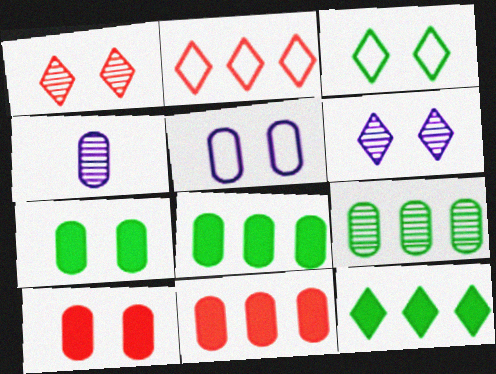[]